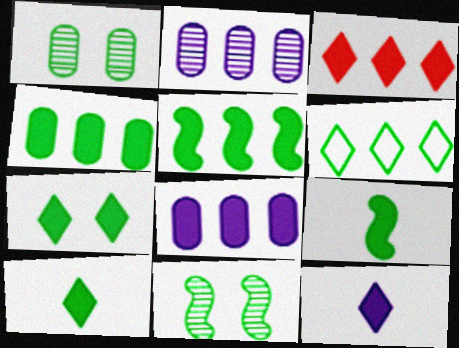[[1, 6, 9], 
[3, 5, 8], 
[3, 7, 12], 
[4, 7, 9]]